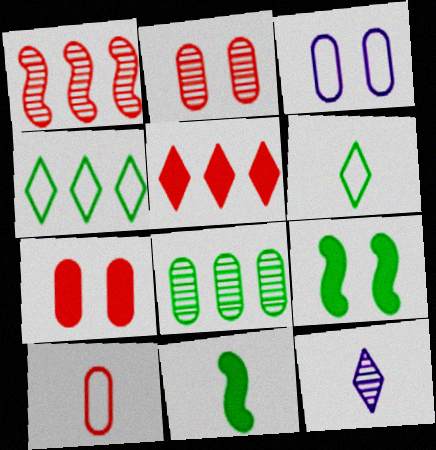[[6, 8, 9], 
[10, 11, 12]]